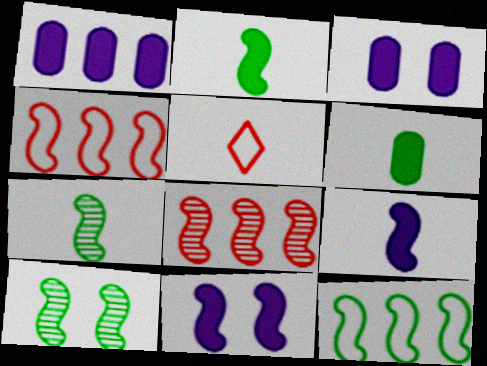[[1, 5, 10], 
[2, 10, 12], 
[4, 7, 11], 
[4, 9, 10]]